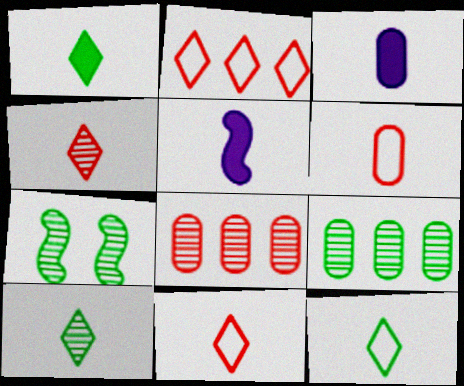[[1, 10, 12], 
[2, 3, 7], 
[5, 6, 10], 
[7, 9, 10]]